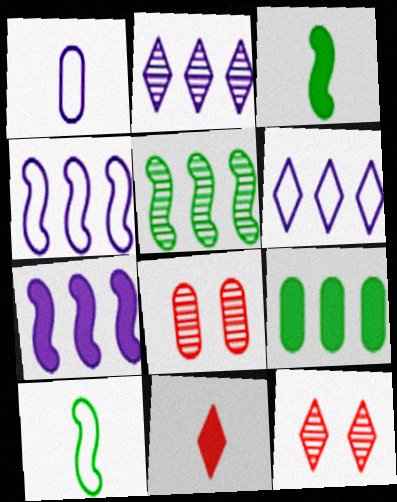[[1, 8, 9], 
[3, 6, 8]]